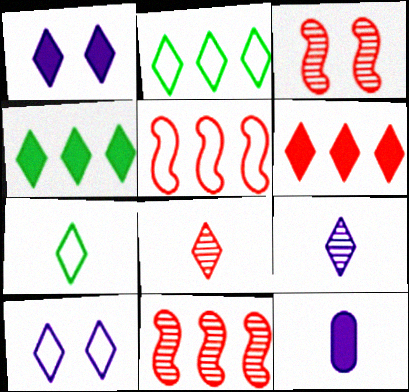[[1, 2, 8], 
[2, 3, 12], 
[4, 8, 10]]